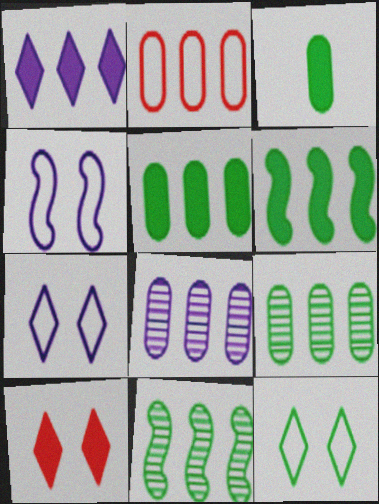[[1, 2, 11], 
[2, 5, 8], 
[3, 11, 12]]